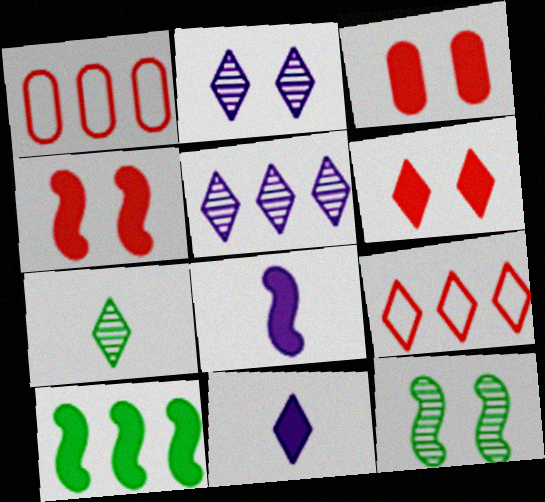[[1, 5, 10], 
[1, 11, 12], 
[3, 4, 6], 
[3, 10, 11], 
[4, 8, 10]]